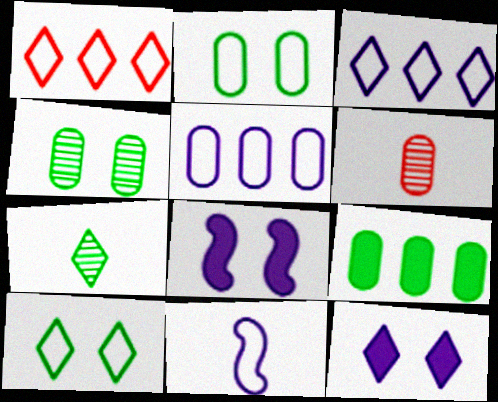[[1, 2, 11], 
[1, 7, 12]]